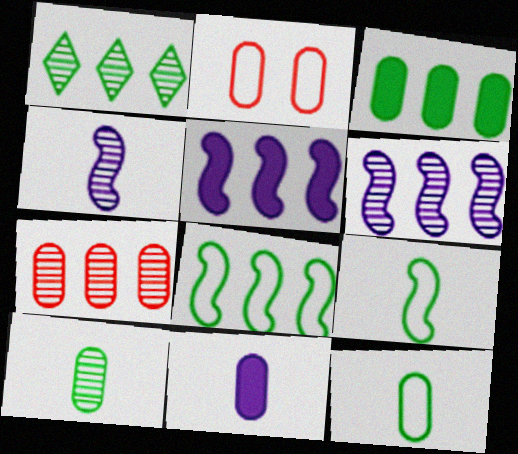[[1, 3, 8], 
[1, 6, 7]]